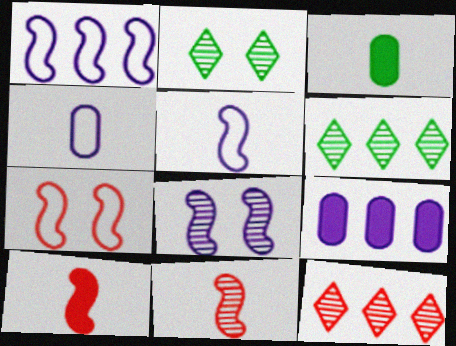[]